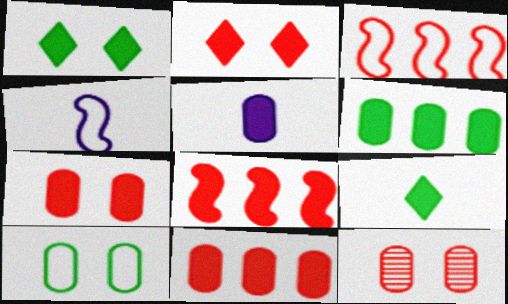[[1, 5, 8], 
[5, 6, 7]]